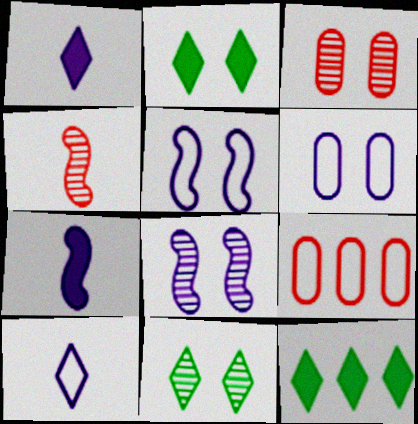[[2, 3, 5], 
[3, 8, 11], 
[4, 6, 12], 
[7, 9, 11]]